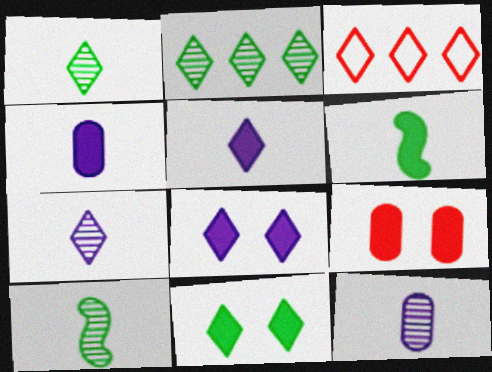[[1, 3, 8], 
[3, 7, 11]]